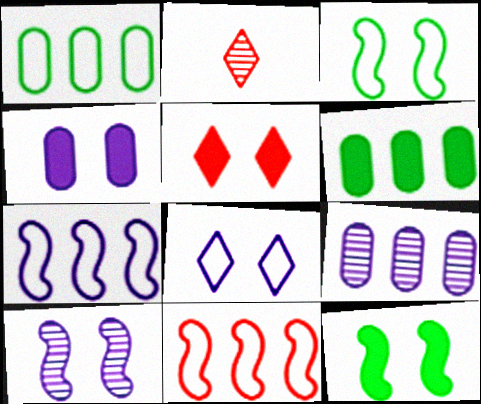[[4, 5, 12], 
[4, 8, 10]]